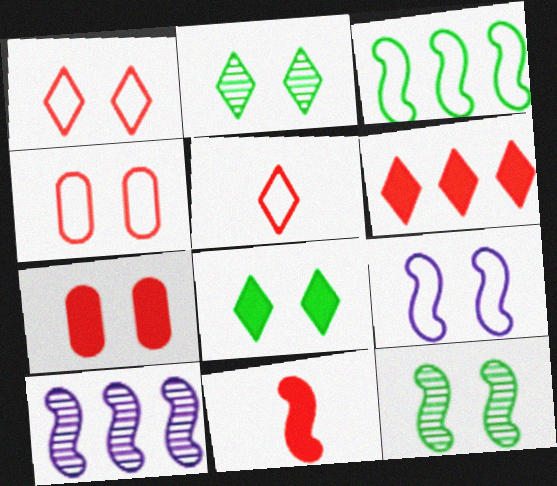[[2, 7, 9], 
[6, 7, 11]]